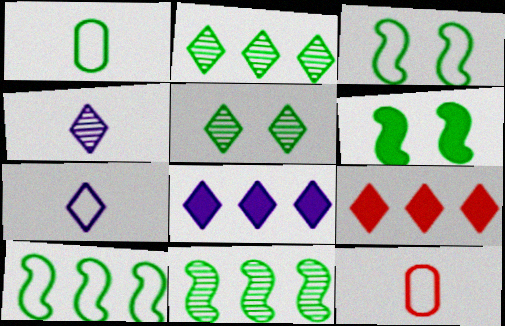[[1, 2, 6], 
[5, 7, 9]]